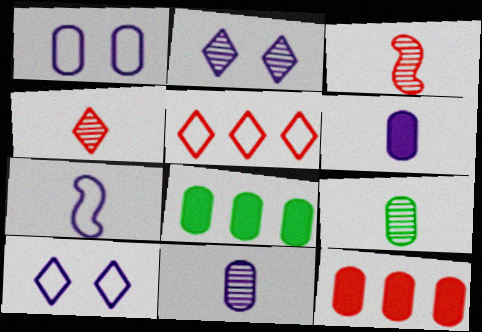[[1, 9, 12], 
[3, 8, 10]]